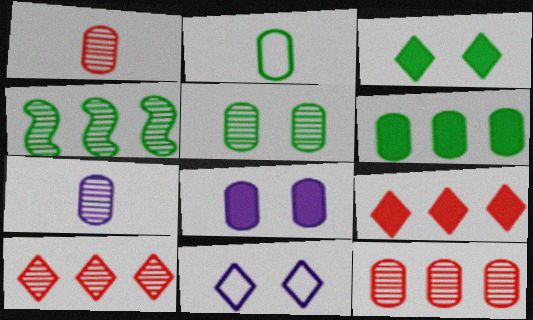[[2, 3, 4], 
[2, 5, 6], 
[2, 8, 12], 
[5, 7, 12]]